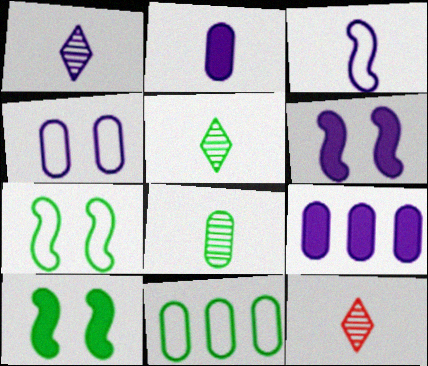[[1, 2, 3], 
[1, 5, 12], 
[5, 10, 11], 
[6, 11, 12], 
[7, 9, 12]]